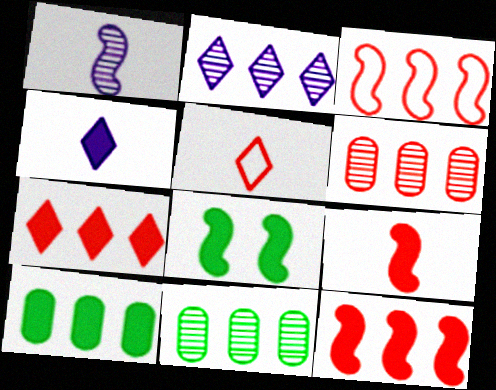[[1, 3, 8], 
[2, 3, 10], 
[3, 6, 7]]